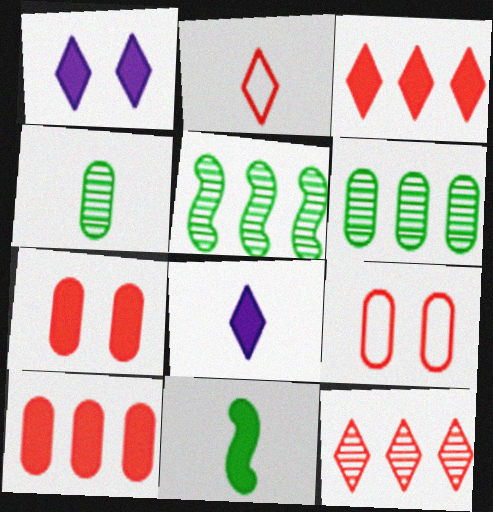[[1, 10, 11], 
[5, 8, 9]]